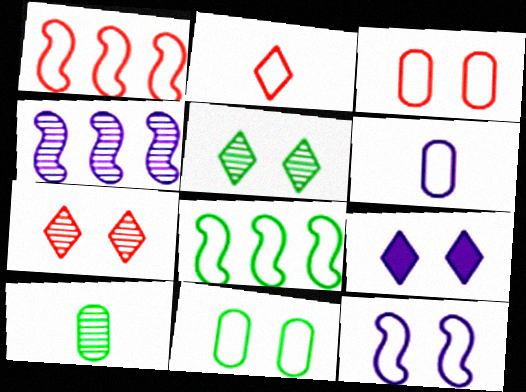[[1, 2, 3], 
[1, 9, 10], 
[4, 6, 9], 
[4, 7, 10]]